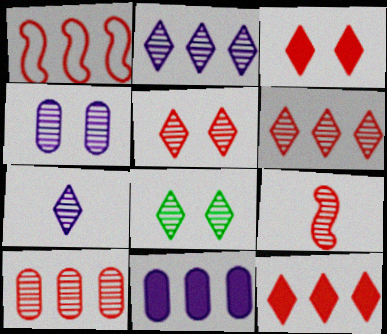[[1, 10, 12], 
[5, 9, 10], 
[6, 7, 8]]